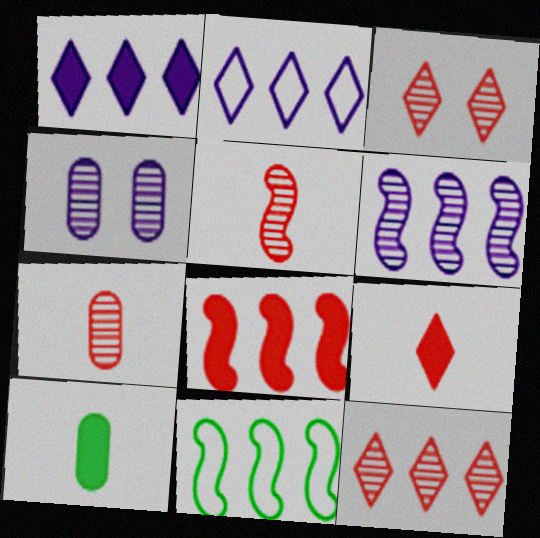[[4, 9, 11], 
[6, 8, 11]]